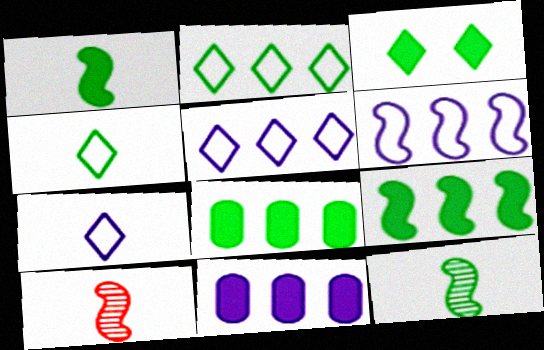[[1, 3, 8]]